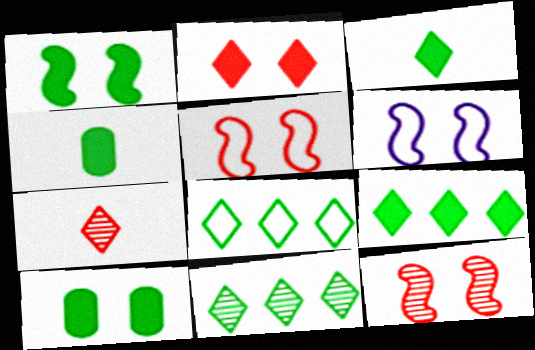[[1, 4, 9], 
[1, 6, 12], 
[8, 9, 11]]